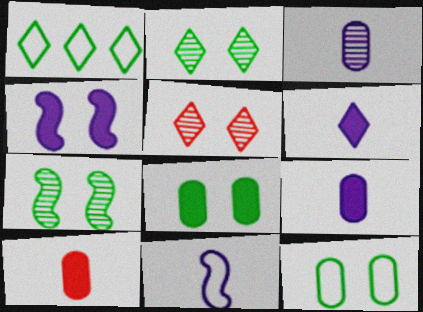[[1, 5, 6], 
[3, 6, 11], 
[4, 5, 12]]